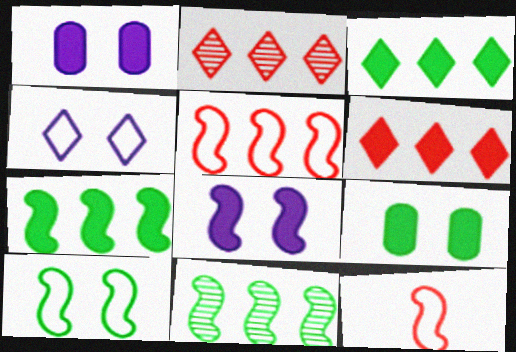[[8, 11, 12]]